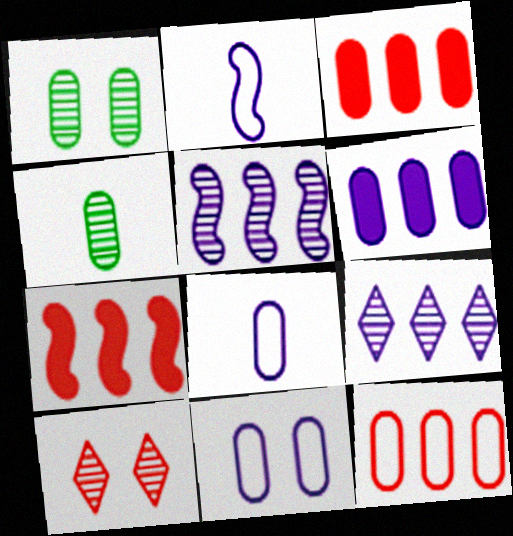[[1, 3, 8], 
[3, 4, 11], 
[4, 5, 10]]